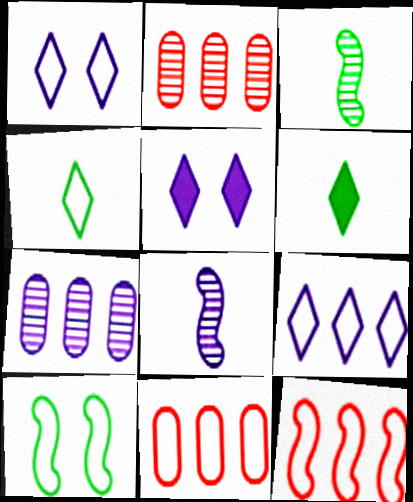[[3, 5, 11]]